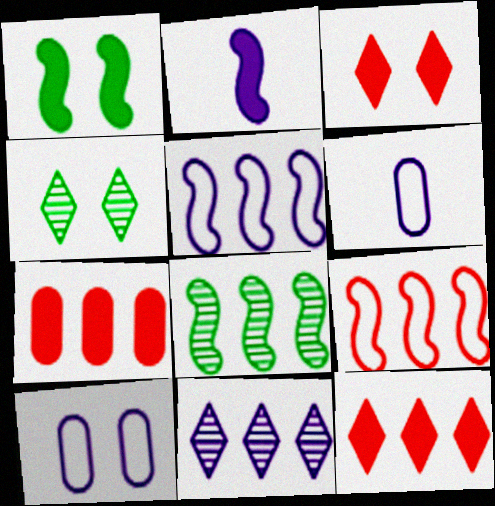[[2, 10, 11], 
[3, 6, 8]]